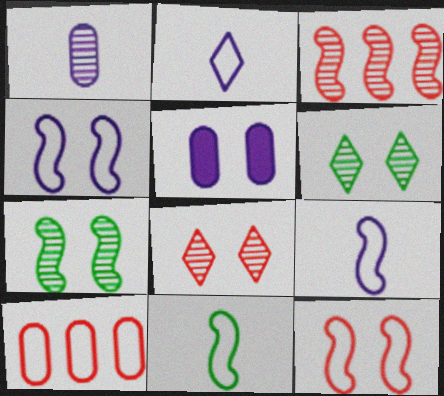[[1, 3, 6], 
[5, 6, 12]]